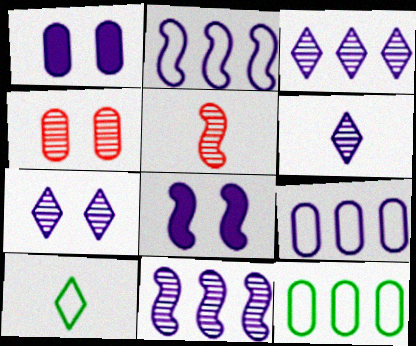[[1, 2, 6], 
[3, 6, 7], 
[6, 8, 9]]